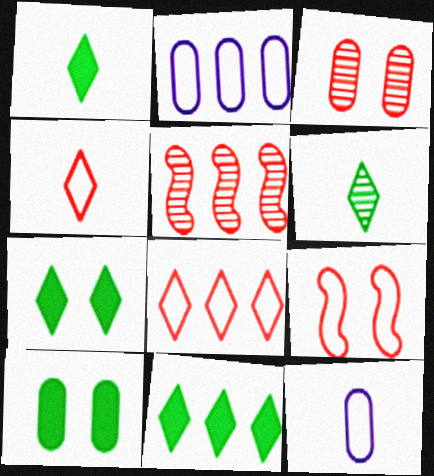[[1, 7, 11], 
[2, 5, 11], 
[5, 7, 12]]